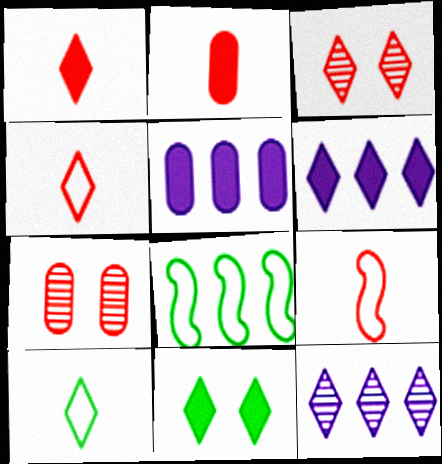[[1, 6, 11], 
[3, 6, 10], 
[4, 11, 12]]